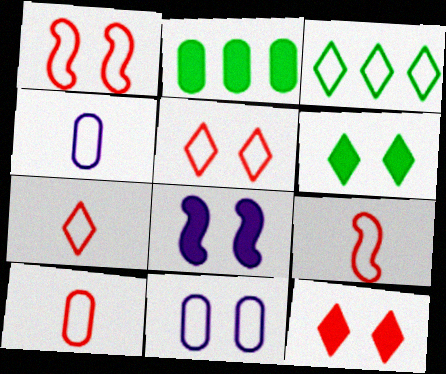[[1, 3, 4], 
[3, 9, 11], 
[7, 9, 10]]